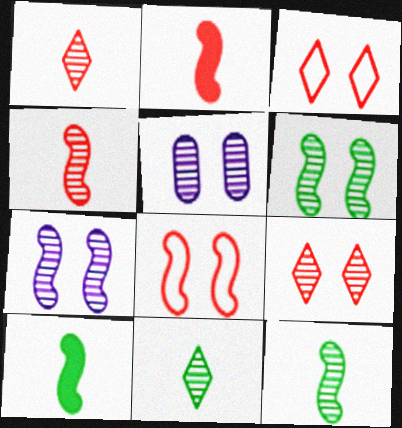[[5, 6, 9]]